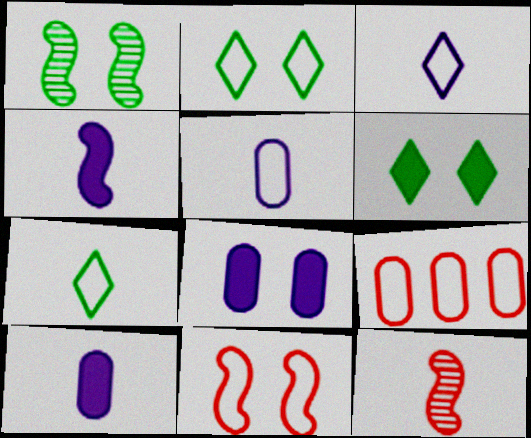[[7, 10, 12]]